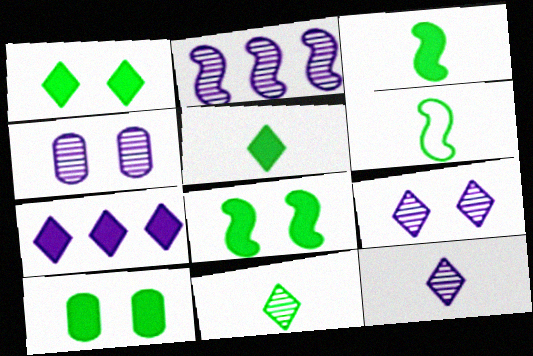[[1, 8, 10], 
[2, 4, 12]]